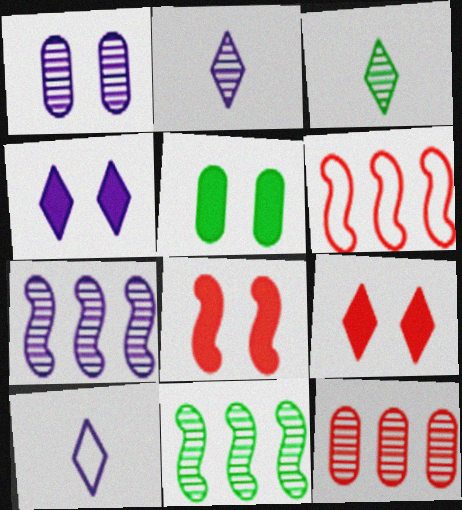[[1, 2, 7], 
[2, 5, 6], 
[4, 5, 8]]